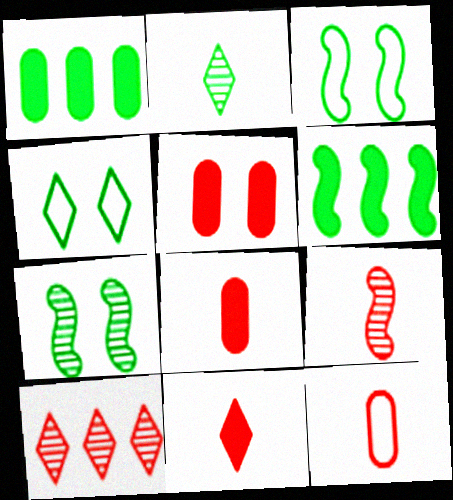[[1, 2, 3], 
[9, 11, 12]]